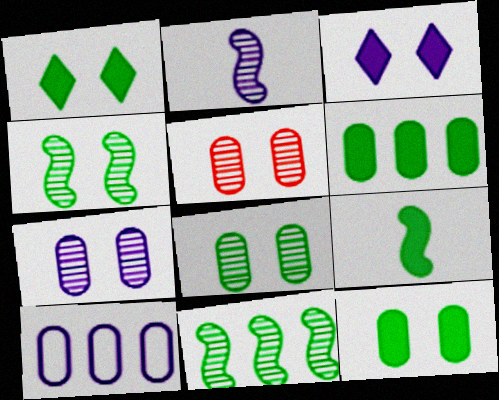[[1, 6, 9], 
[2, 3, 10], 
[5, 7, 8]]